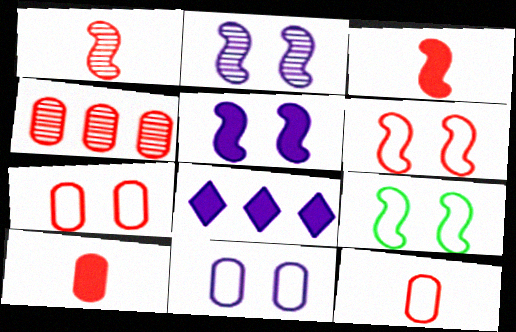[[4, 7, 10]]